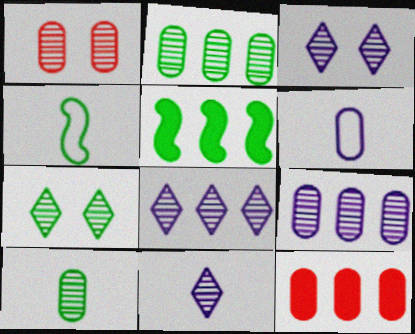[[1, 9, 10], 
[3, 4, 12], 
[3, 8, 11]]